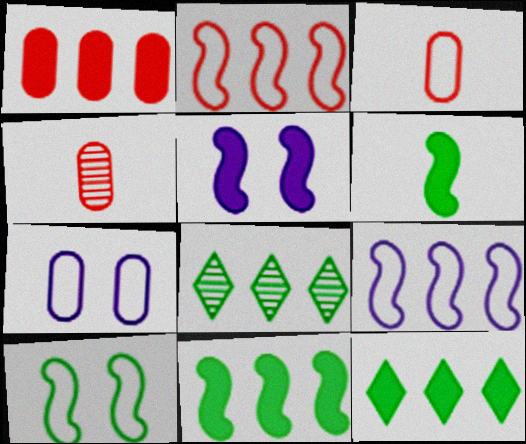[[1, 8, 9], 
[3, 5, 8]]